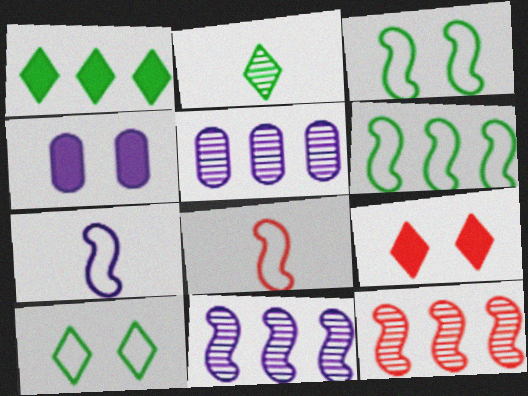[[1, 2, 10]]